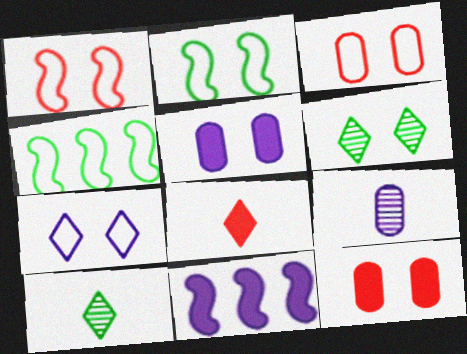[[1, 5, 6], 
[2, 3, 7], 
[3, 10, 11], 
[7, 9, 11]]